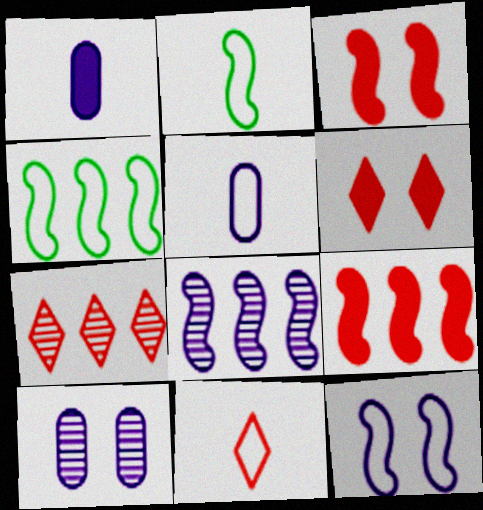[[2, 3, 8], 
[2, 5, 11], 
[4, 8, 9], 
[6, 7, 11]]